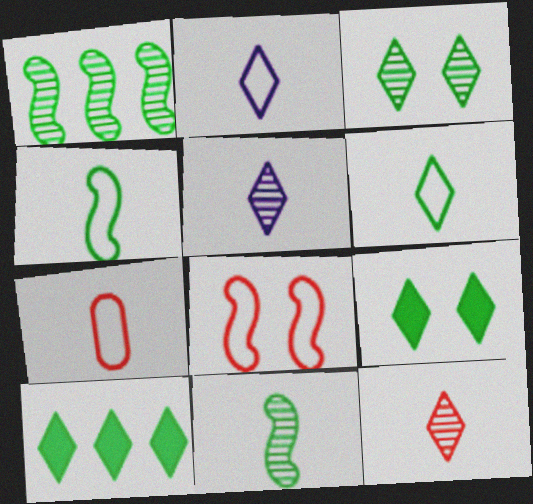[[2, 4, 7], 
[3, 6, 10]]